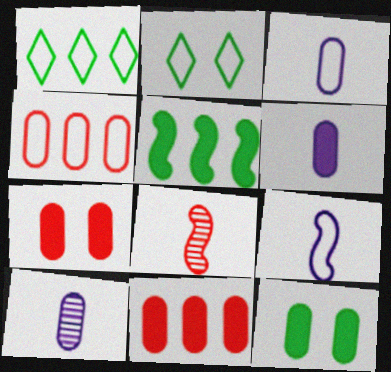[[2, 4, 9], 
[3, 6, 10], 
[4, 10, 12], 
[6, 11, 12]]